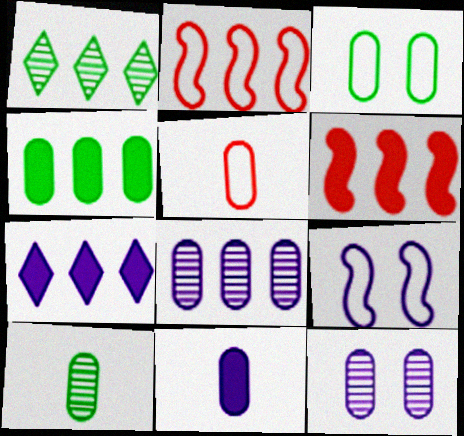[[3, 4, 10], 
[4, 5, 12], 
[4, 6, 7], 
[5, 10, 11]]